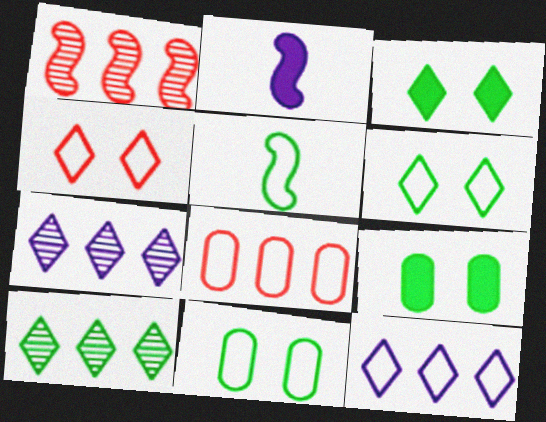[[5, 9, 10]]